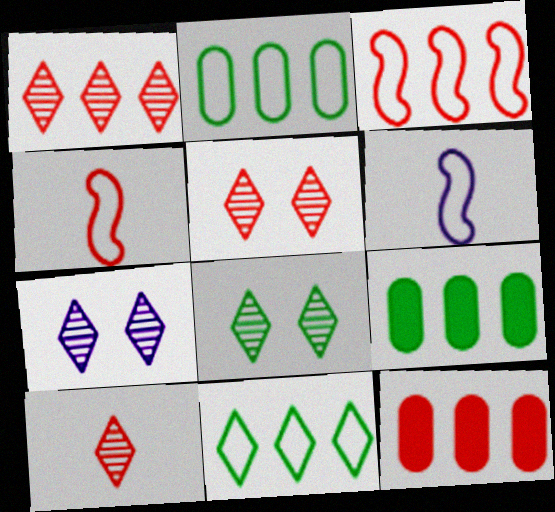[[1, 3, 12], 
[1, 5, 10], 
[4, 5, 12], 
[4, 7, 9], 
[5, 6, 9], 
[5, 7, 8], 
[6, 8, 12]]